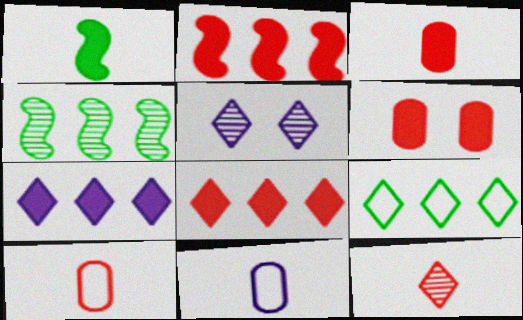[[1, 6, 7], 
[1, 11, 12]]